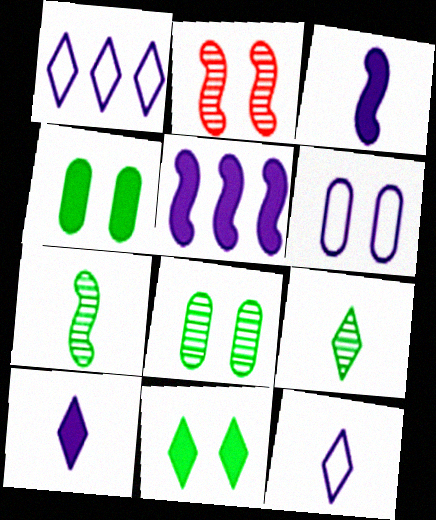[[2, 6, 11]]